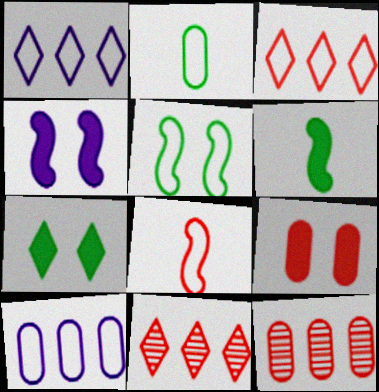[[2, 4, 11], 
[4, 7, 9], 
[8, 9, 11]]